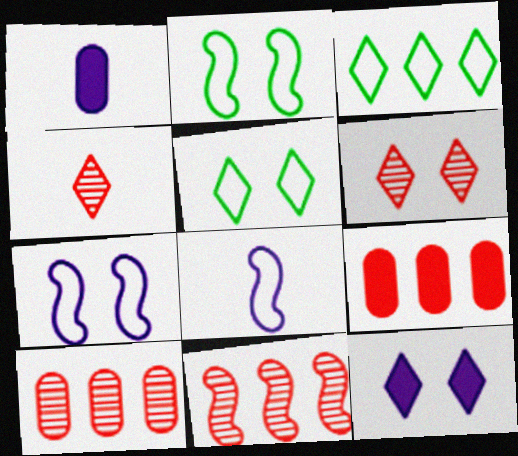[[1, 5, 11], 
[3, 4, 12], 
[5, 6, 12]]